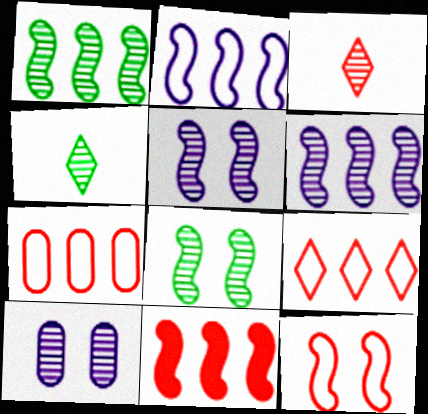[[1, 2, 11], 
[1, 3, 10]]